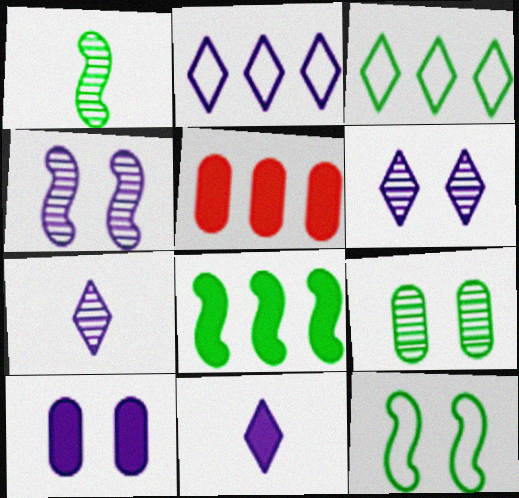[[1, 8, 12], 
[2, 6, 11], 
[5, 7, 12]]